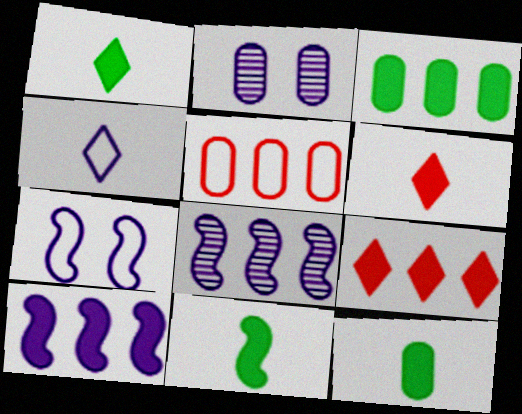[[1, 11, 12], 
[2, 4, 10], 
[2, 5, 12], 
[3, 9, 10]]